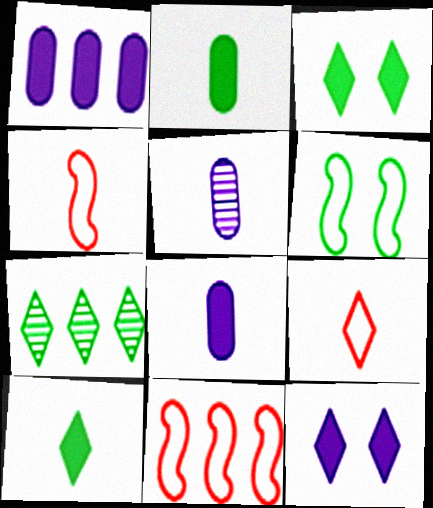[[1, 7, 11], 
[2, 6, 7], 
[3, 5, 11], 
[4, 5, 10], 
[7, 9, 12]]